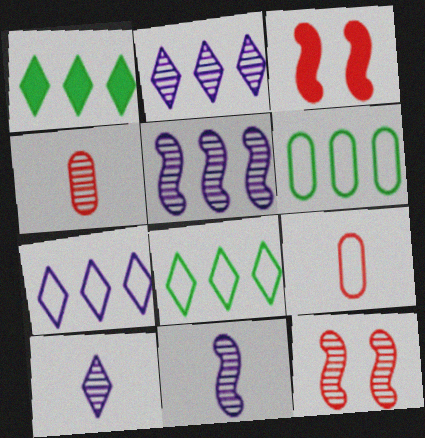[[3, 6, 10]]